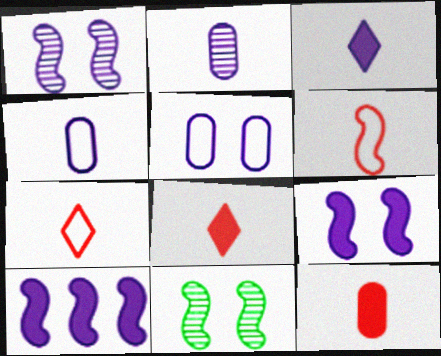[[6, 10, 11]]